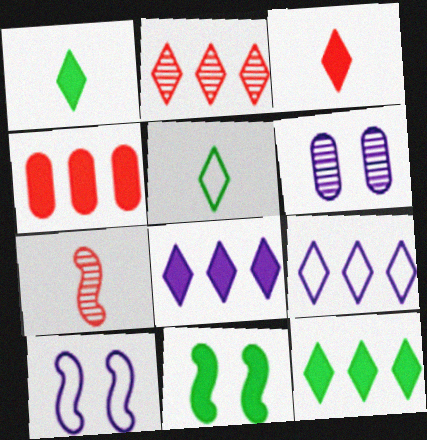[[2, 9, 12]]